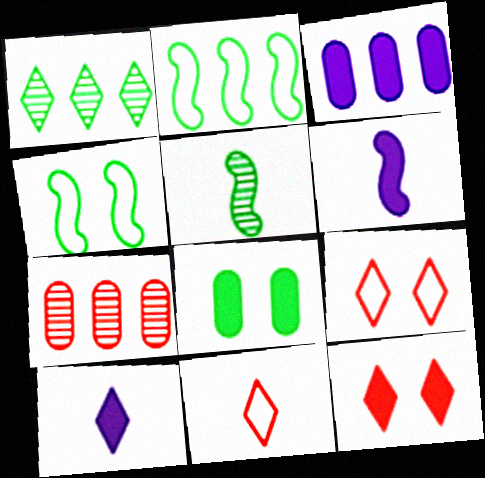[[1, 9, 10], 
[3, 5, 9], 
[4, 7, 10]]